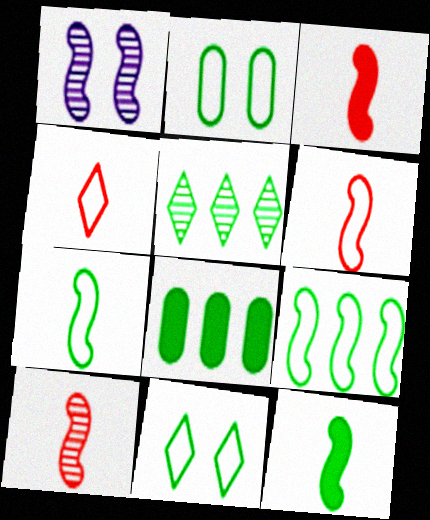[[1, 3, 9], 
[1, 4, 8], 
[2, 5, 12], 
[3, 6, 10], 
[5, 8, 9]]